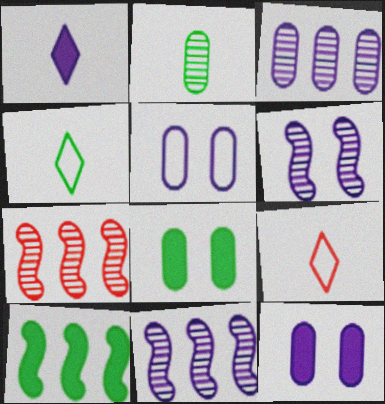[[1, 5, 11], 
[4, 7, 12], 
[8, 9, 11]]